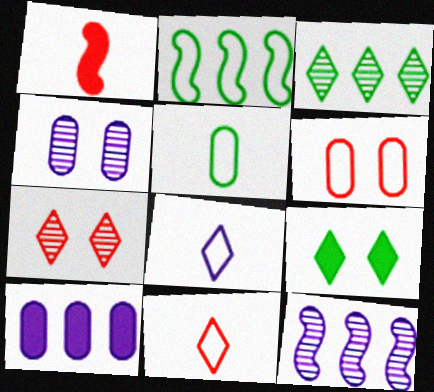[[1, 9, 10], 
[2, 6, 8]]